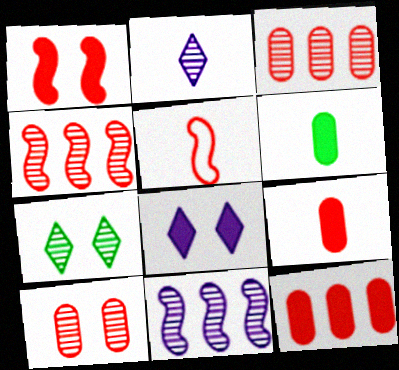[[1, 4, 5], 
[2, 5, 6]]